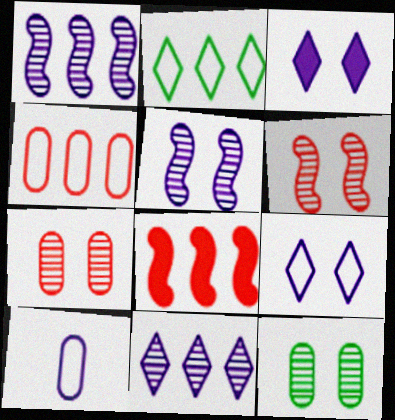[[1, 3, 10]]